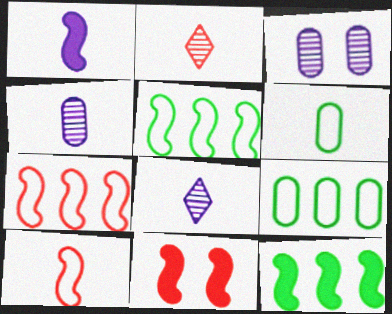[[1, 2, 6], 
[1, 11, 12], 
[8, 9, 11]]